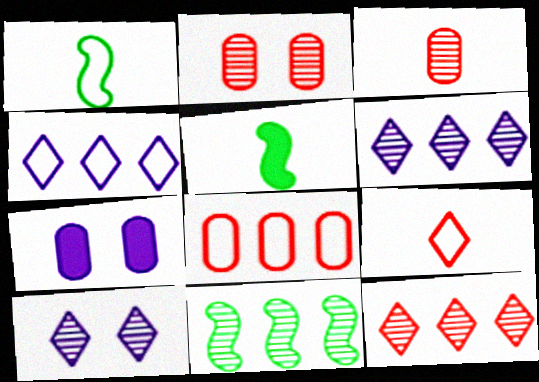[[1, 7, 12], 
[2, 4, 5], 
[3, 10, 11], 
[5, 8, 10], 
[7, 9, 11]]